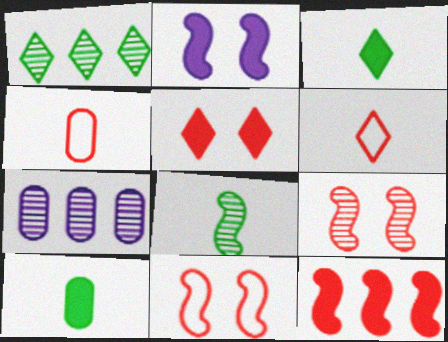[[1, 2, 4], 
[3, 7, 11]]